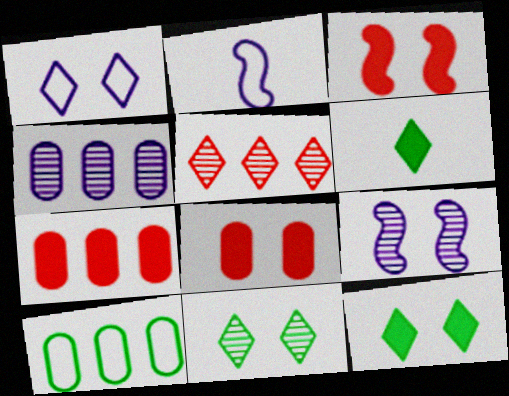[[1, 5, 6], 
[2, 7, 11], 
[4, 7, 10]]